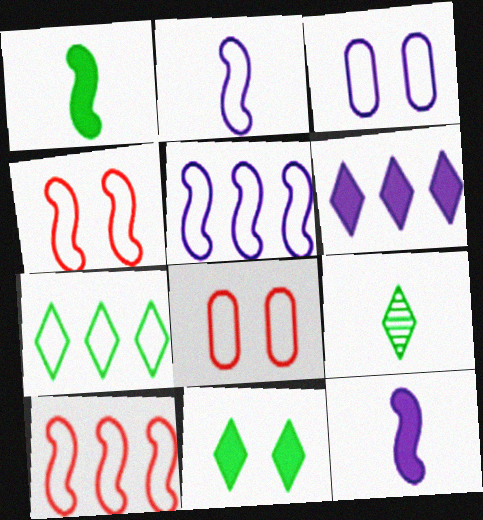[[2, 7, 8], 
[7, 9, 11]]